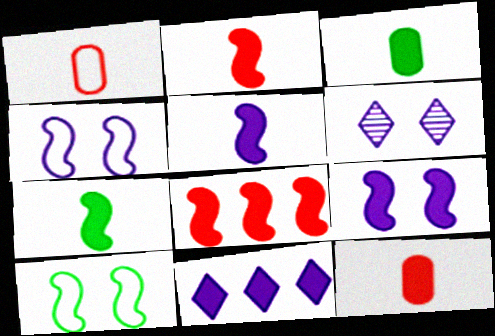[[2, 5, 7], 
[7, 8, 9]]